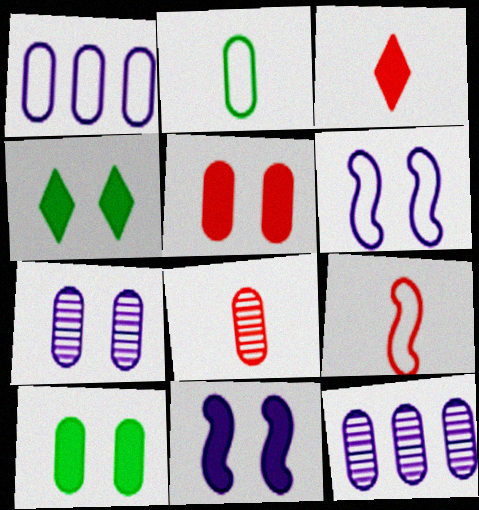[[1, 8, 10], 
[2, 5, 12], 
[3, 8, 9], 
[4, 5, 11], 
[4, 9, 12]]